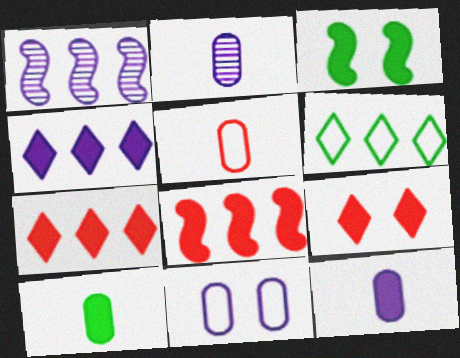[[2, 5, 10], 
[3, 7, 12]]